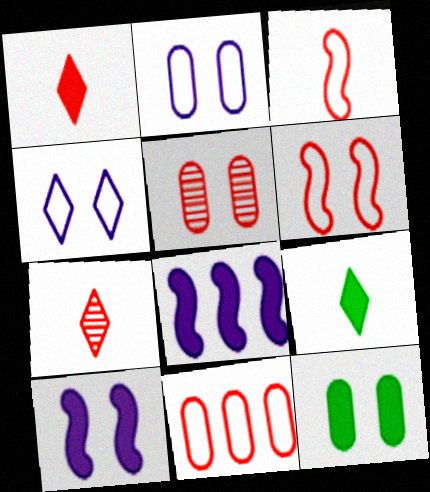[[1, 8, 12], 
[2, 5, 12]]